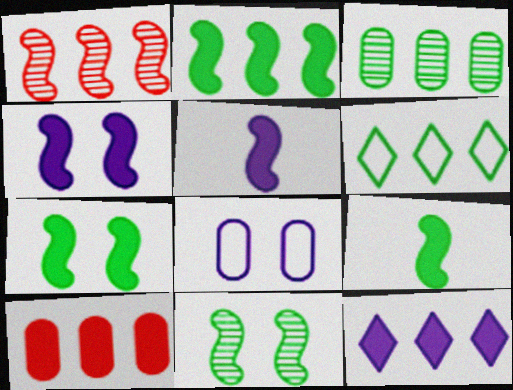[[2, 3, 6], 
[2, 7, 9], 
[2, 10, 12]]